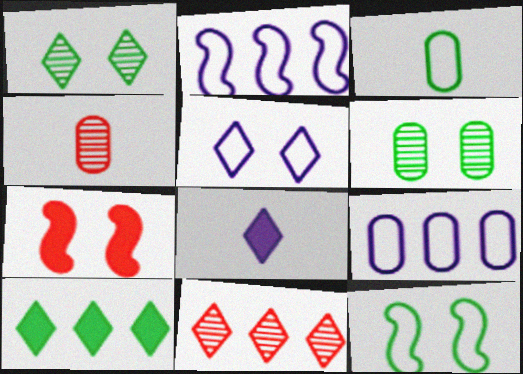[[5, 6, 7]]